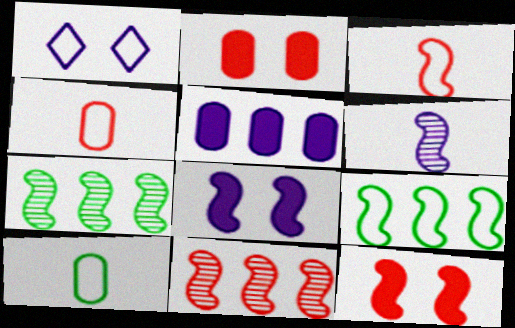[[1, 4, 9], 
[1, 5, 6], 
[3, 7, 8], 
[3, 11, 12], 
[6, 9, 12]]